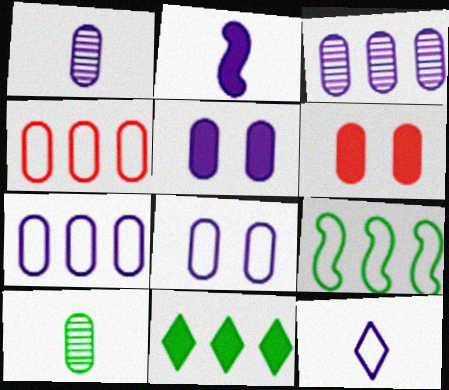[[1, 2, 12], 
[1, 5, 7], 
[2, 6, 11], 
[4, 5, 10], 
[6, 7, 10]]